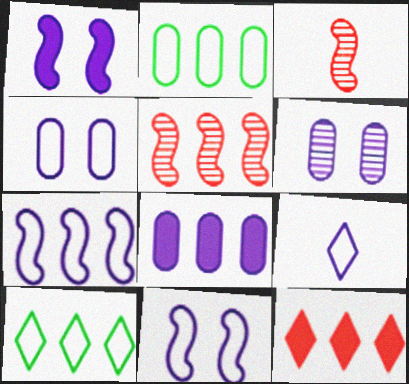[[4, 7, 9], 
[5, 8, 10]]